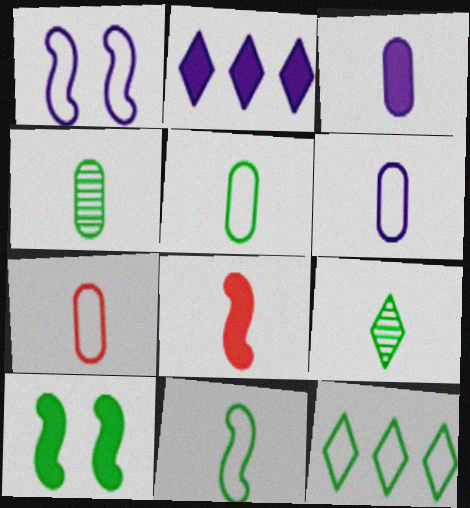[[1, 7, 12], 
[3, 4, 7], 
[4, 10, 12], 
[5, 6, 7], 
[6, 8, 9]]